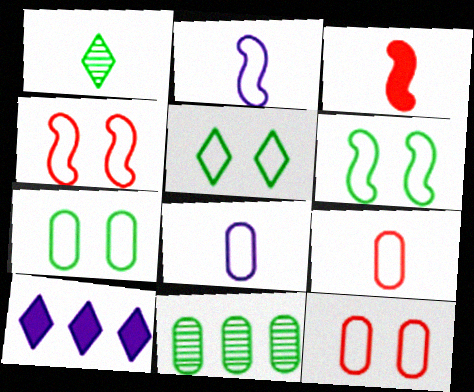[[1, 3, 8], 
[5, 6, 7]]